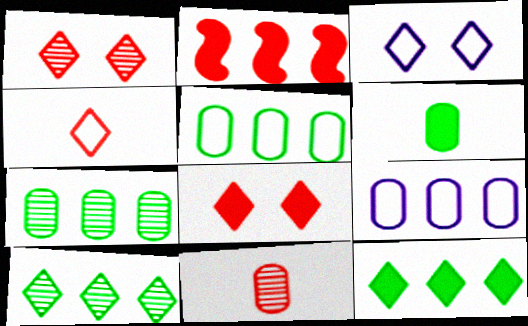[[2, 9, 10]]